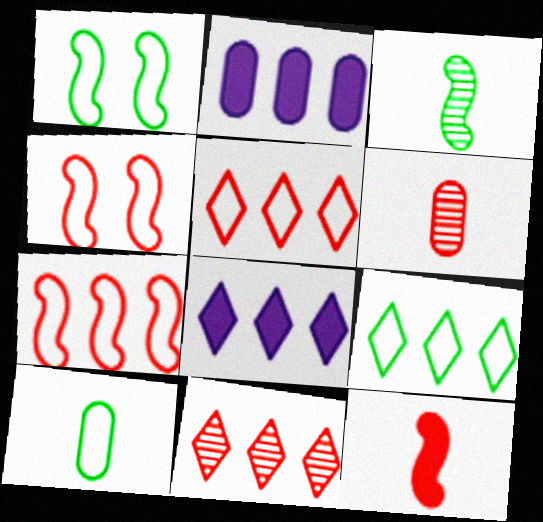[[1, 6, 8], 
[1, 9, 10], 
[8, 9, 11]]